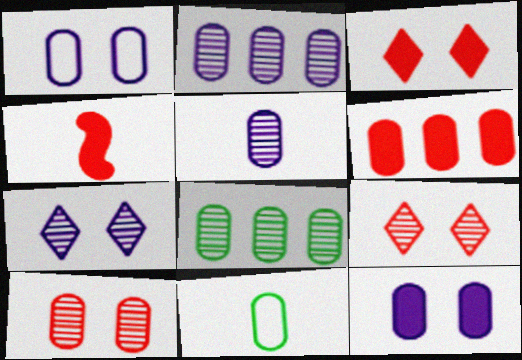[[3, 4, 6], 
[5, 8, 10]]